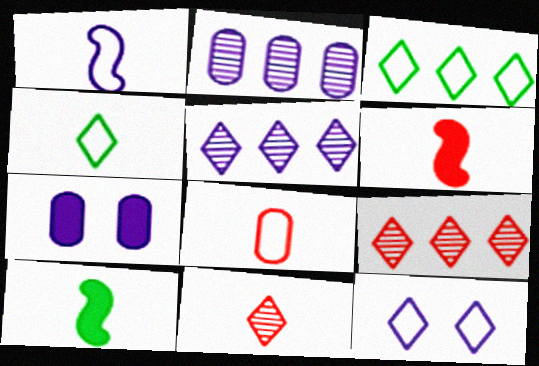[[1, 4, 8], 
[1, 5, 7], 
[6, 8, 11]]